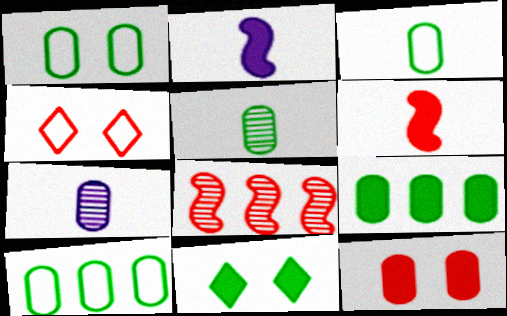[[1, 3, 10], 
[1, 5, 9], 
[7, 10, 12]]